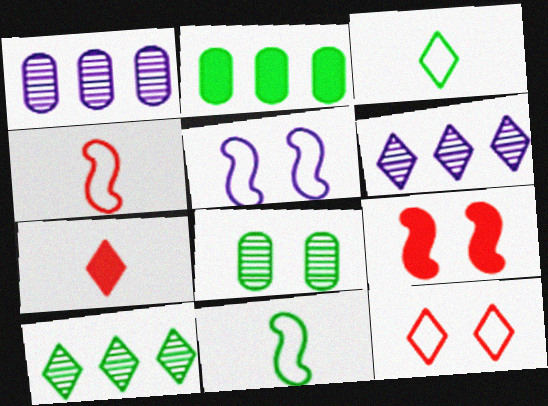[[1, 3, 9]]